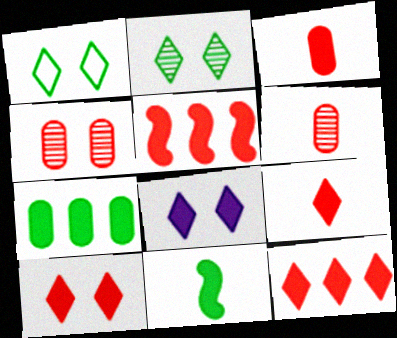[[3, 5, 10], 
[9, 10, 12]]